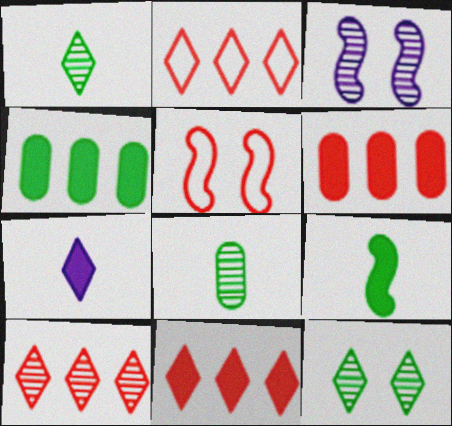[[2, 7, 12], 
[2, 10, 11], 
[3, 8, 10]]